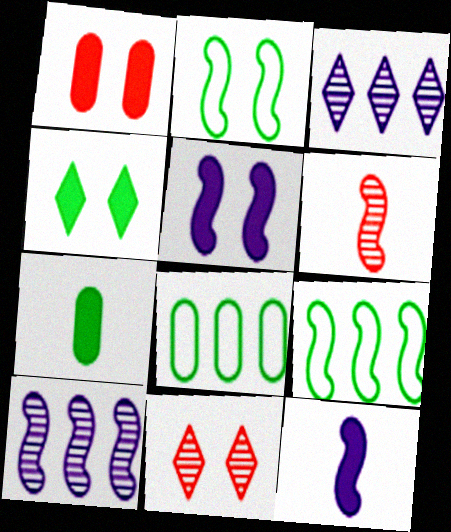[[1, 4, 5], 
[5, 6, 9], 
[8, 11, 12]]